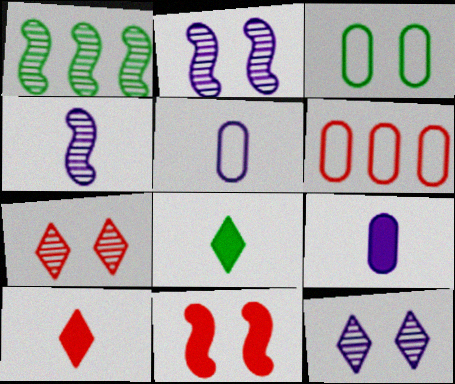[[1, 3, 8], 
[2, 6, 8], 
[3, 5, 6], 
[3, 11, 12]]